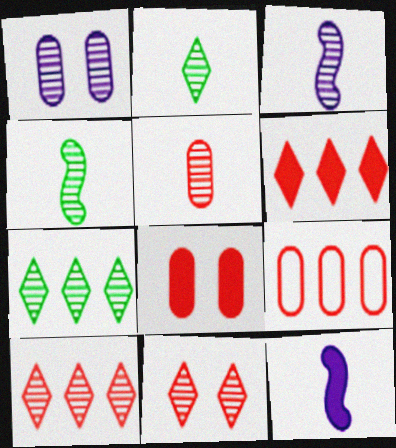[[1, 4, 10], 
[2, 3, 5], 
[5, 8, 9]]